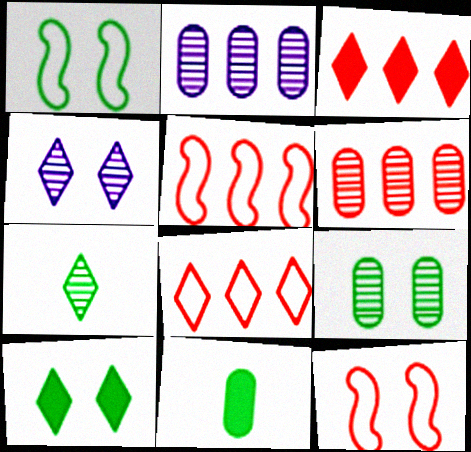[[1, 9, 10], 
[3, 5, 6], 
[4, 5, 11]]